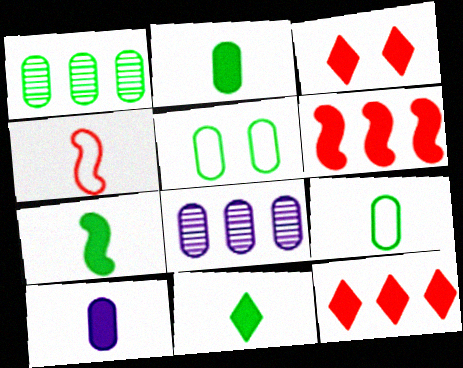[[1, 2, 5], 
[2, 7, 11]]